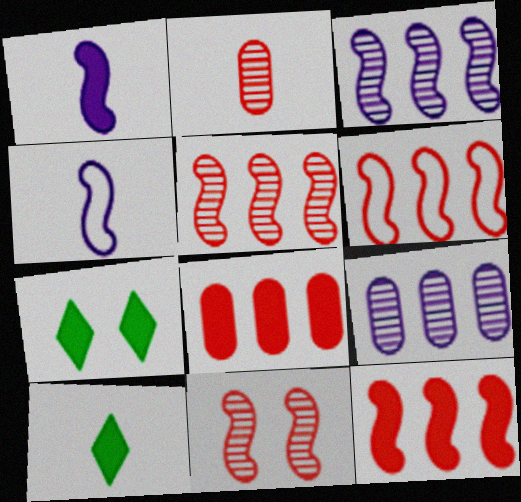[[1, 7, 8], 
[2, 4, 10], 
[5, 6, 12]]